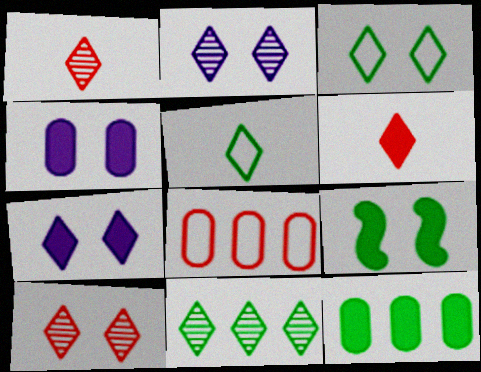[[1, 2, 11], 
[3, 7, 10]]